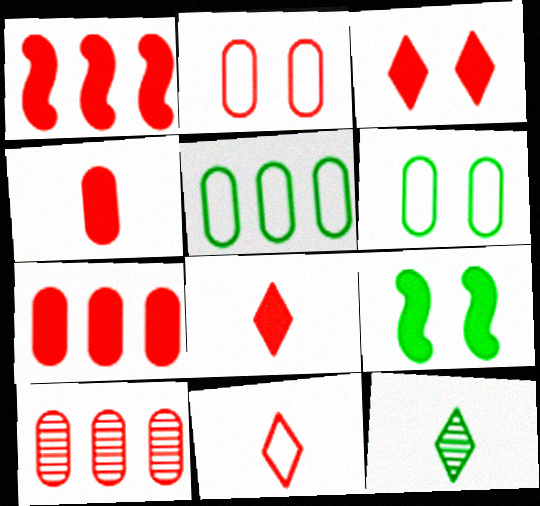[[1, 3, 4], 
[2, 4, 10], 
[5, 9, 12]]